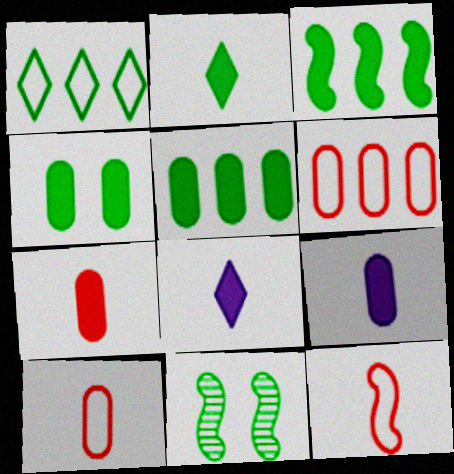[[2, 3, 4], 
[6, 8, 11]]